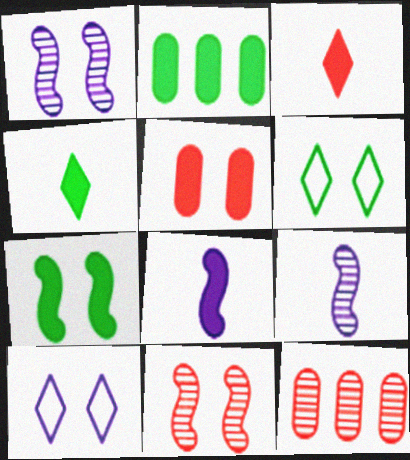[[1, 5, 6], 
[2, 4, 7], 
[6, 8, 12]]